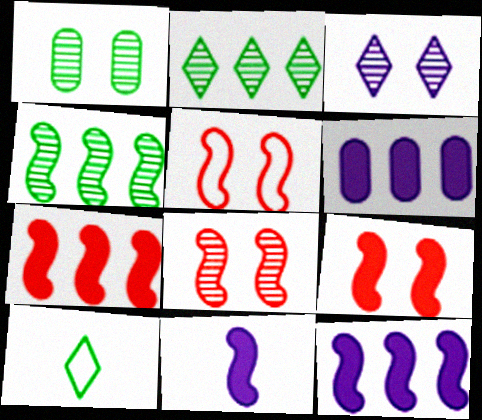[[1, 3, 8], 
[4, 5, 11], 
[5, 8, 9], 
[6, 8, 10]]